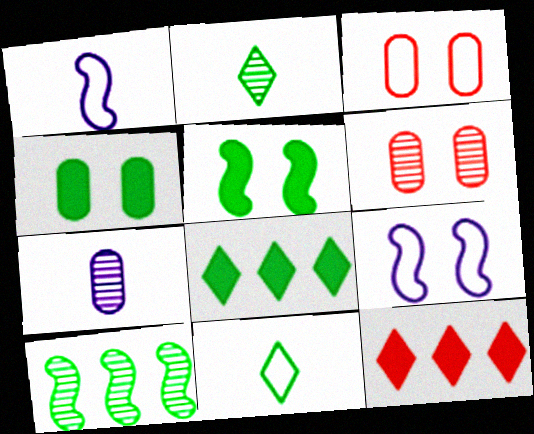[[1, 6, 8], 
[4, 10, 11]]